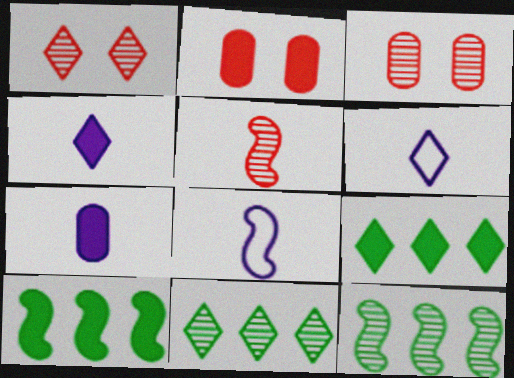[[1, 6, 9], 
[2, 4, 10], 
[2, 6, 12], 
[2, 8, 11], 
[3, 6, 10], 
[3, 8, 9]]